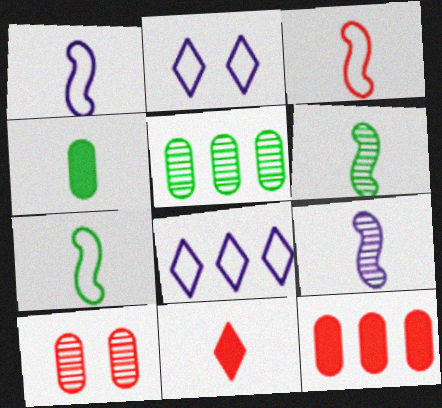[[1, 3, 7], 
[2, 6, 12]]